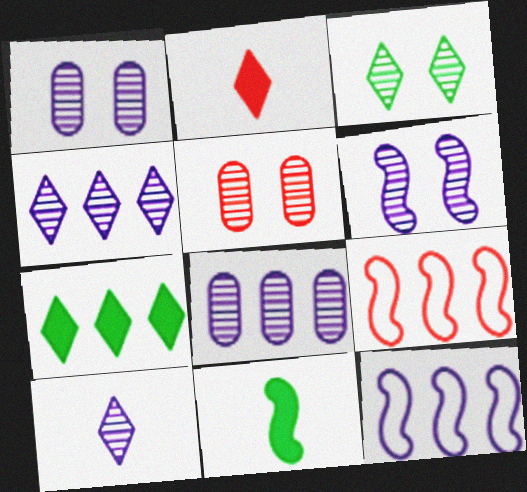[[2, 5, 9], 
[3, 5, 6], 
[6, 8, 10], 
[6, 9, 11], 
[7, 8, 9]]